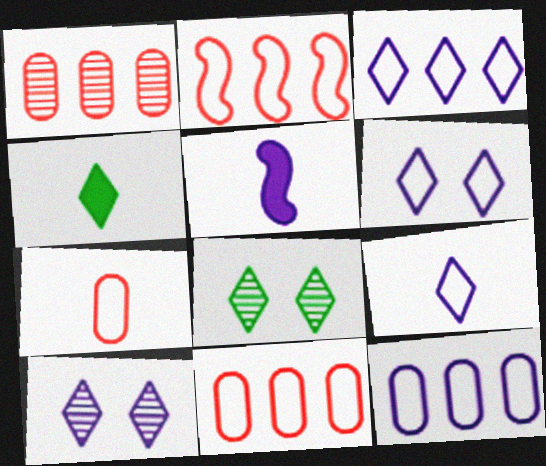[[3, 6, 9], 
[5, 8, 11], 
[5, 10, 12]]